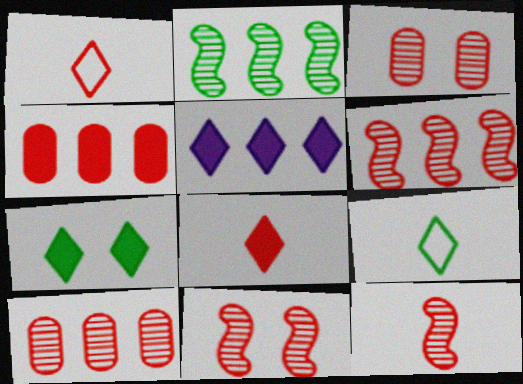[[1, 4, 11], 
[5, 7, 8], 
[6, 11, 12]]